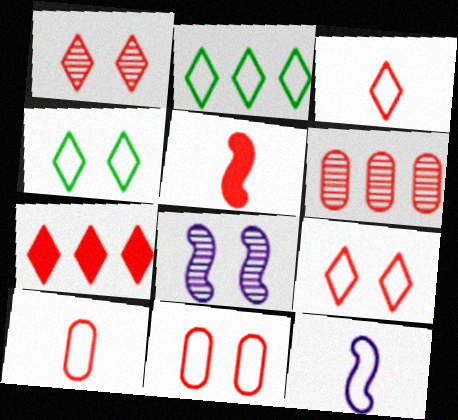[[1, 3, 7], 
[2, 11, 12], 
[5, 6, 9]]